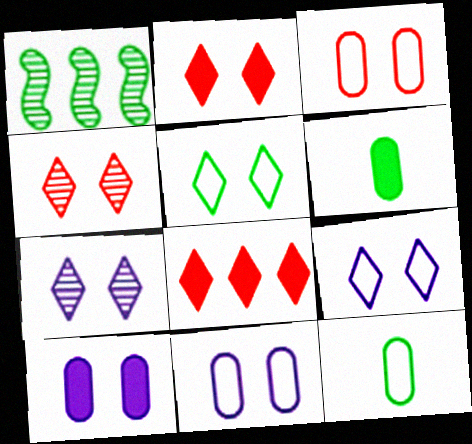[[1, 5, 6], 
[2, 5, 7]]